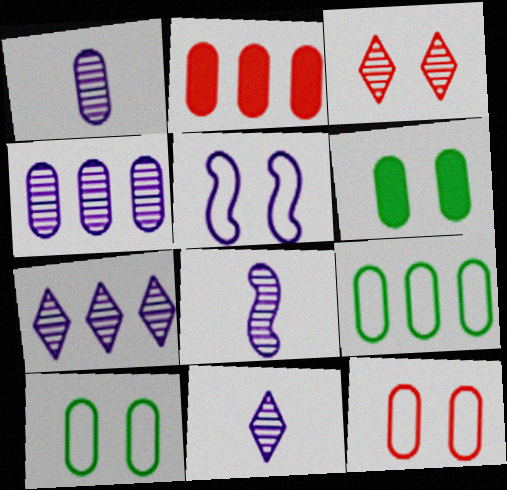[[1, 2, 10], 
[1, 8, 11], 
[2, 4, 9], 
[3, 5, 6]]